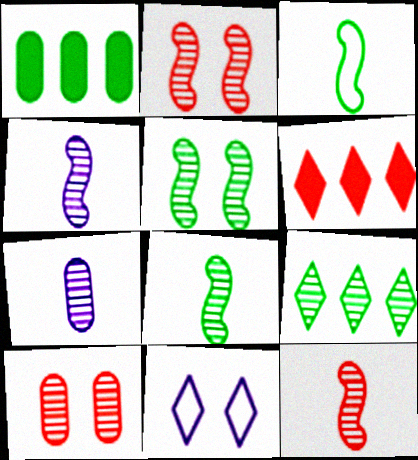[[1, 11, 12], 
[2, 7, 9], 
[4, 8, 12], 
[4, 9, 10]]